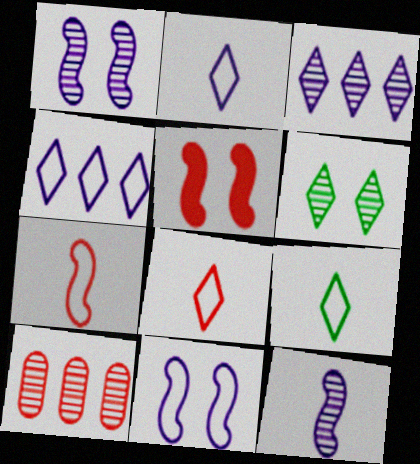[[2, 8, 9], 
[5, 8, 10], 
[6, 10, 12]]